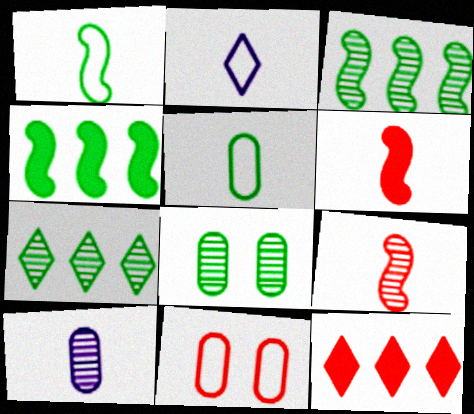[[9, 11, 12]]